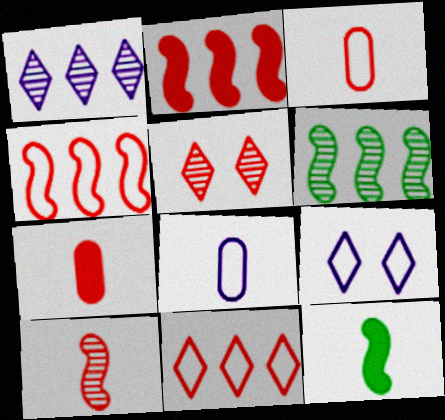[[2, 3, 5], 
[4, 5, 7], 
[6, 7, 9]]